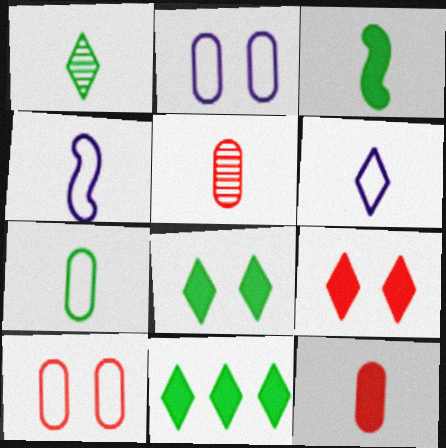[[1, 3, 7], 
[1, 4, 12], 
[3, 5, 6]]